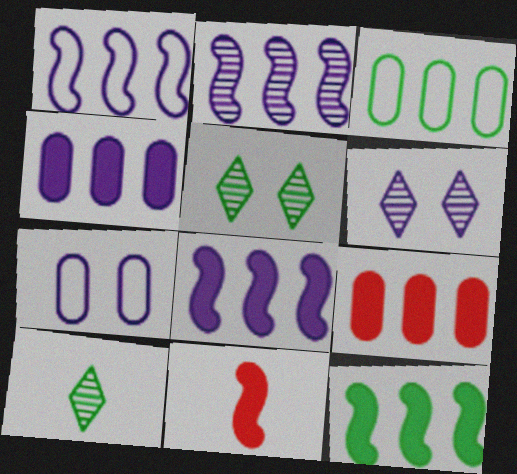[[1, 2, 8], 
[3, 6, 11]]